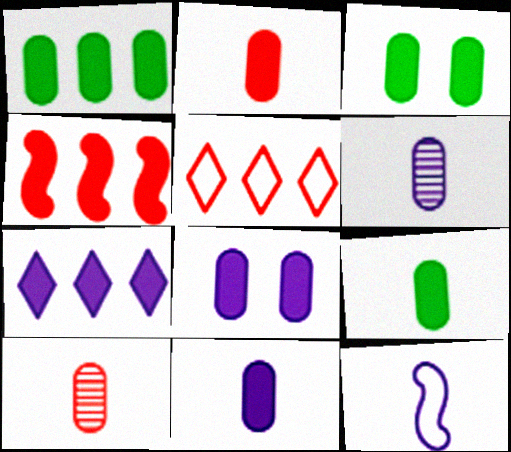[[1, 2, 8], 
[1, 3, 9], 
[1, 4, 7], 
[2, 9, 11]]